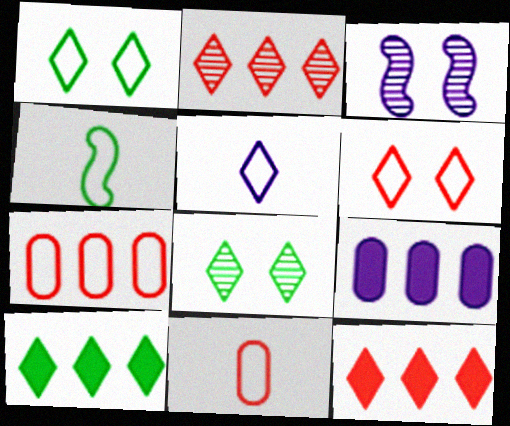[[3, 5, 9], 
[3, 10, 11], 
[4, 5, 11], 
[5, 8, 12]]